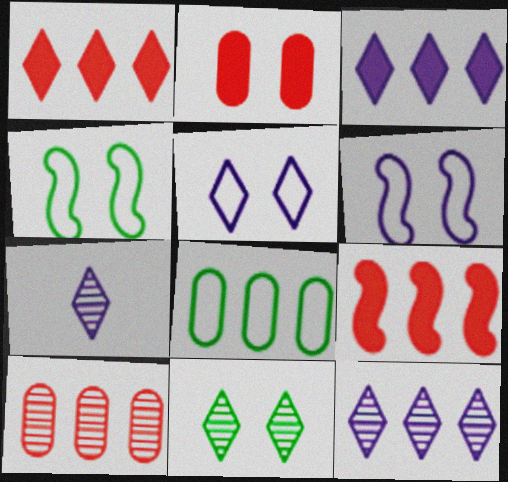[[2, 6, 11], 
[3, 5, 7], 
[8, 9, 12]]